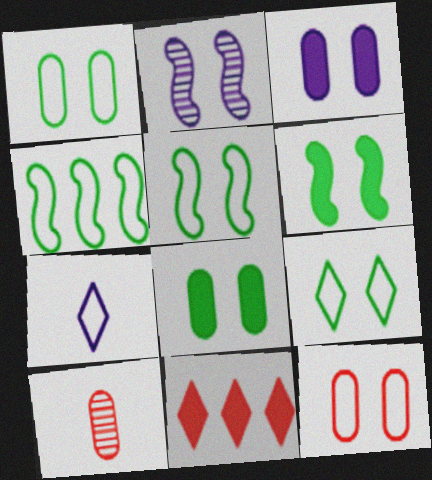[[1, 5, 9], 
[4, 7, 12]]